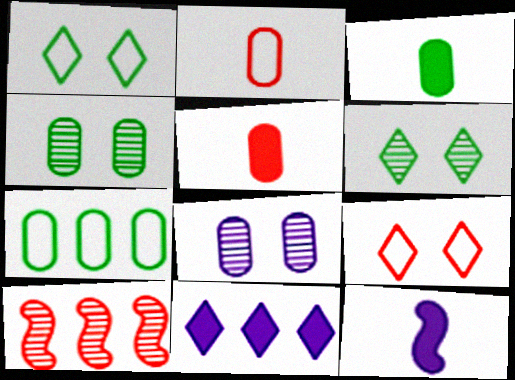[[3, 4, 7], 
[5, 7, 8], 
[5, 9, 10], 
[7, 10, 11]]